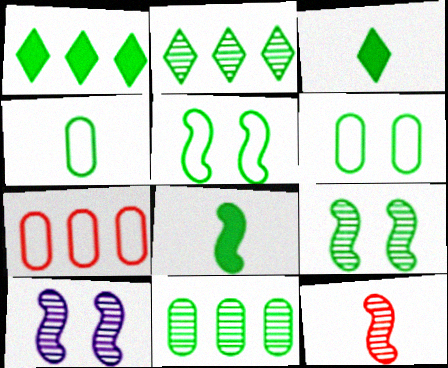[[1, 4, 9], 
[2, 6, 8], 
[3, 5, 11], 
[3, 7, 10]]